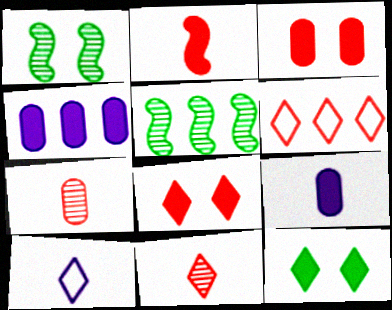[[1, 6, 9], 
[2, 4, 12], 
[3, 5, 10], 
[4, 5, 6], 
[6, 8, 11]]